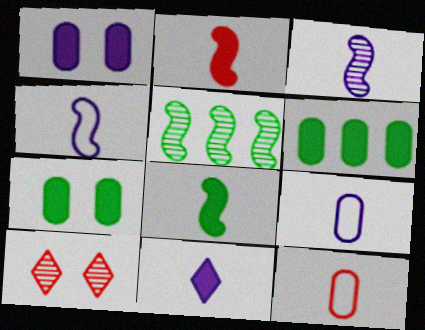[[3, 9, 11], 
[4, 6, 10]]